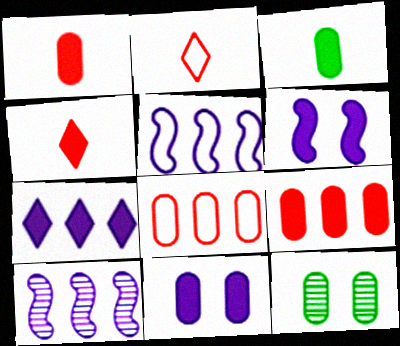[[3, 9, 11], 
[4, 5, 12]]